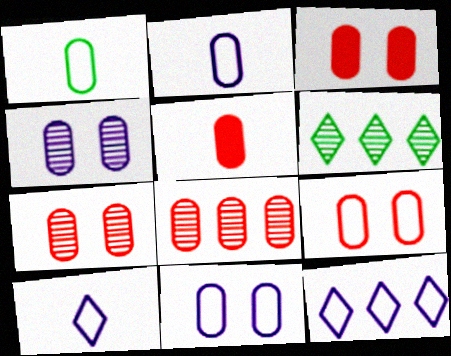[[3, 7, 9], 
[5, 8, 9]]